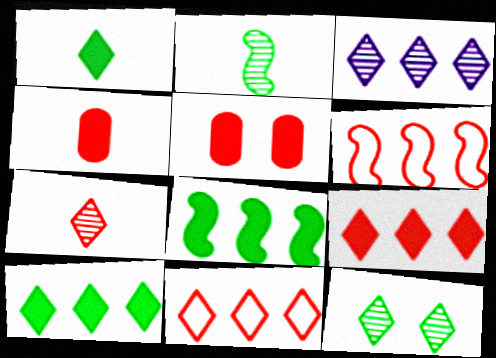[[3, 7, 12], 
[3, 10, 11], 
[5, 6, 7]]